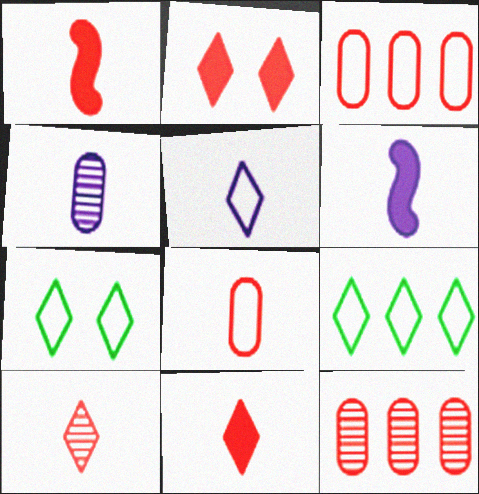[[1, 8, 10], 
[4, 5, 6], 
[6, 7, 12]]